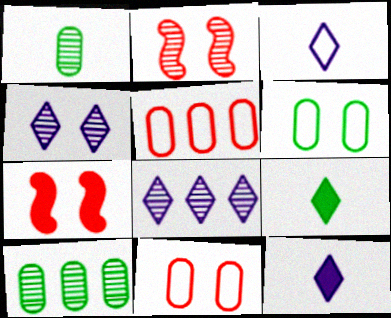[[1, 2, 8], 
[3, 7, 10], 
[4, 6, 7]]